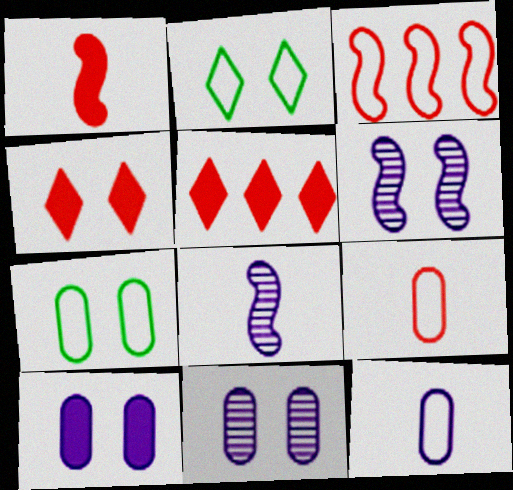[[2, 3, 12], 
[4, 6, 7], 
[5, 7, 8]]